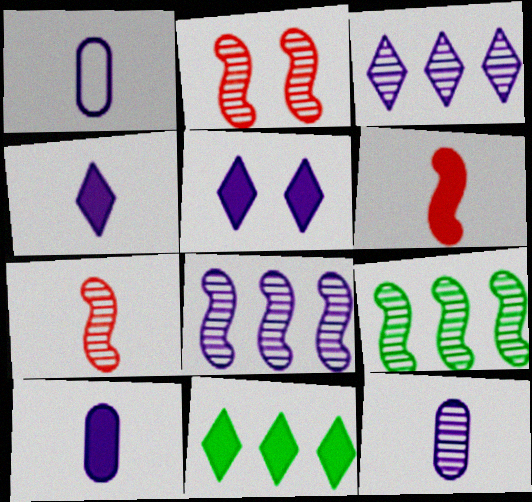[[1, 2, 11], 
[1, 5, 8], 
[1, 10, 12]]